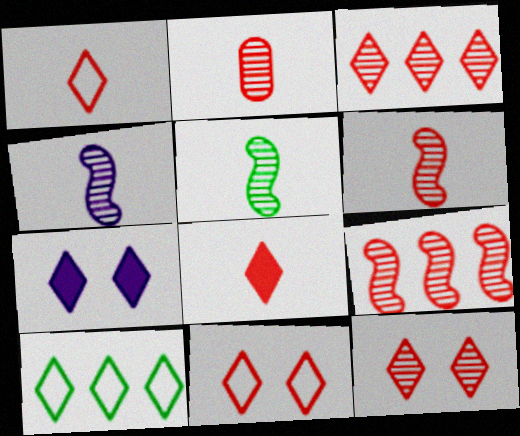[[2, 9, 12], 
[3, 8, 11], 
[4, 5, 6]]